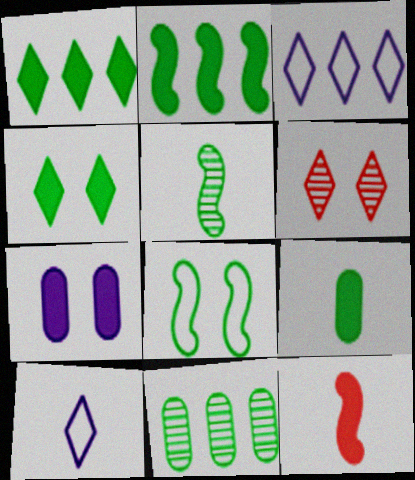[[1, 6, 10], 
[1, 7, 12], 
[2, 4, 9], 
[2, 5, 8], 
[6, 7, 8]]